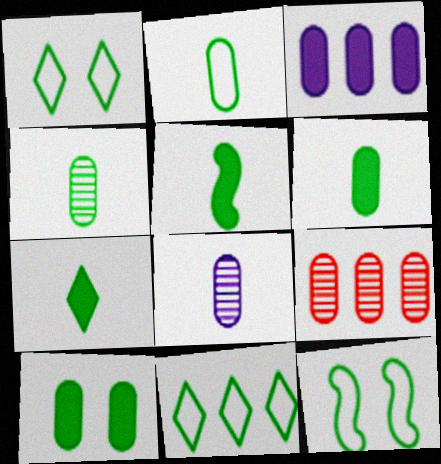[[2, 4, 6], 
[2, 11, 12], 
[5, 6, 7]]